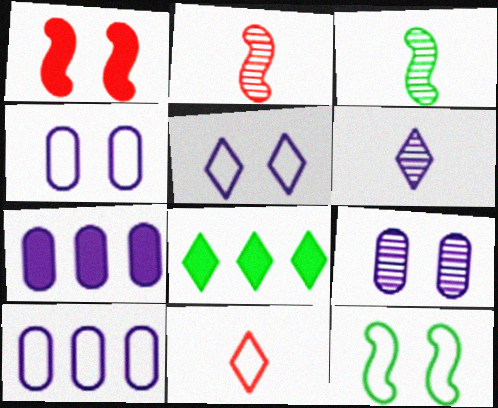[[2, 4, 8], 
[10, 11, 12]]